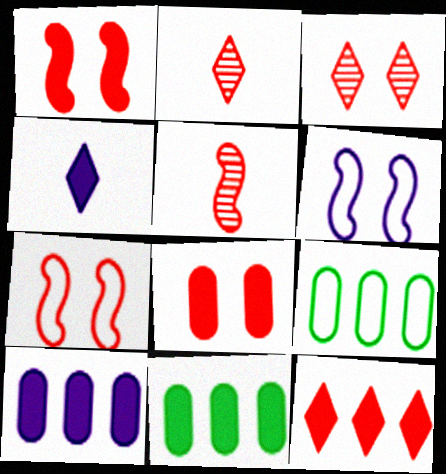[[1, 4, 11], 
[2, 6, 11], 
[3, 7, 8]]